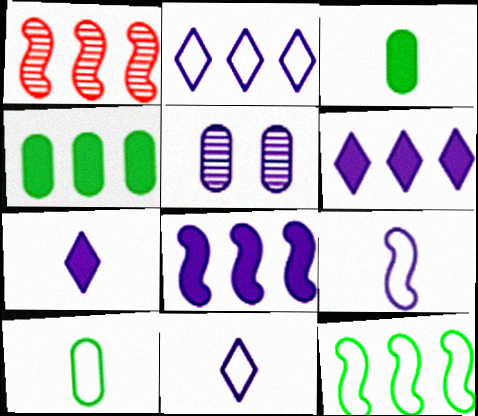[[1, 2, 4], 
[1, 8, 12], 
[5, 6, 9], 
[5, 8, 11]]